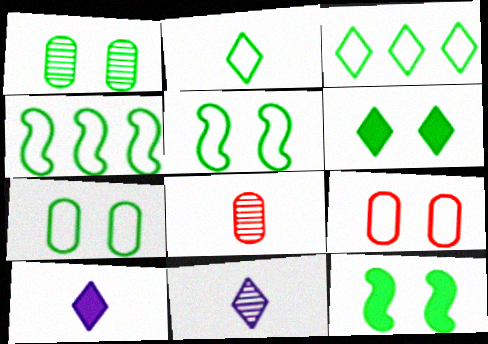[[1, 5, 6], 
[2, 4, 7]]